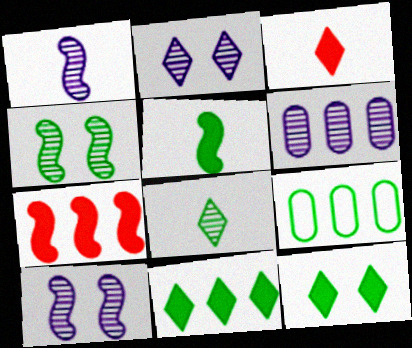[[1, 2, 6], 
[3, 9, 10]]